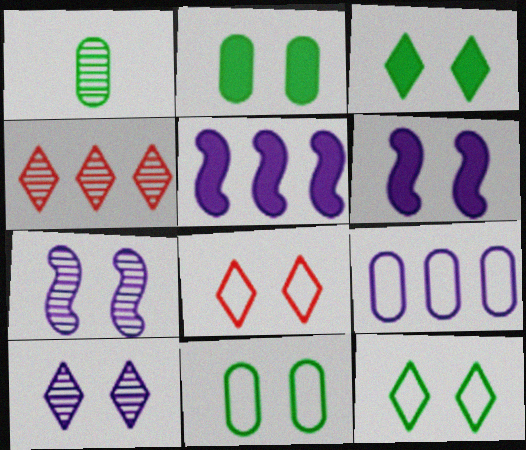[[1, 4, 7], 
[1, 5, 8], 
[2, 7, 8], 
[3, 8, 10]]